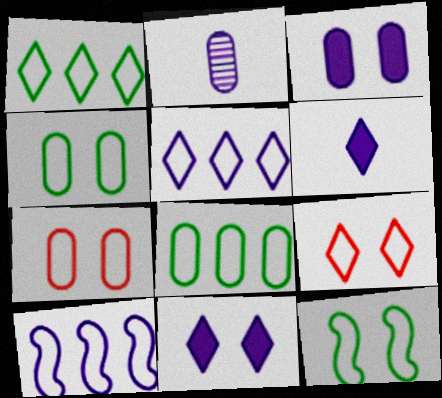[[2, 10, 11]]